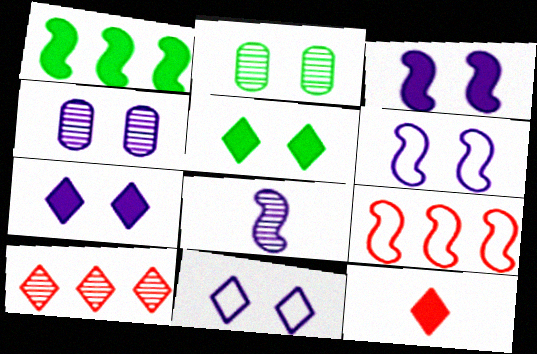[[2, 8, 10], 
[3, 4, 11], 
[4, 6, 7]]